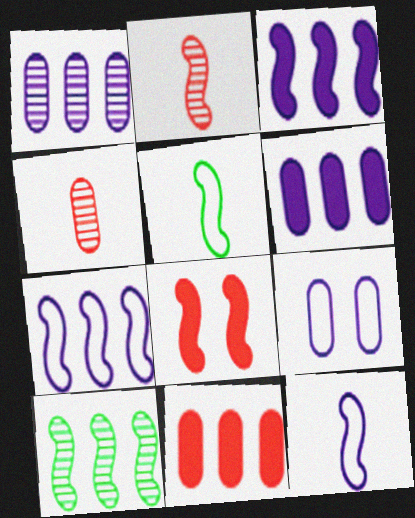[[8, 10, 12]]